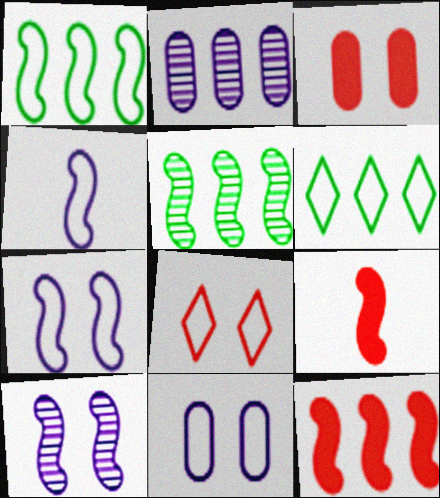[[1, 9, 10], 
[2, 6, 12], 
[5, 7, 9]]